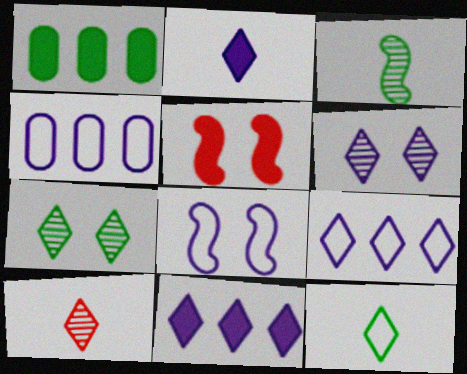[[1, 2, 5], 
[1, 8, 10], 
[2, 6, 9], 
[2, 10, 12]]